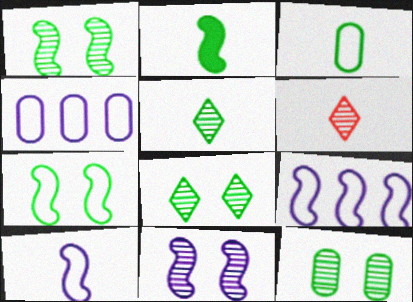[[1, 8, 12], 
[2, 3, 5]]